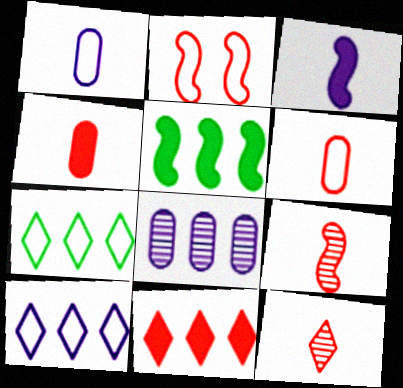[[1, 2, 7]]